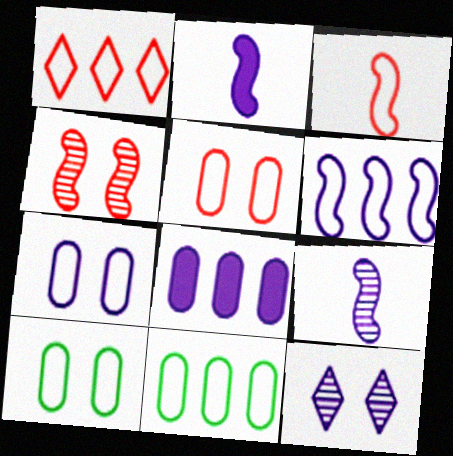[[1, 3, 5], 
[1, 6, 11], 
[5, 7, 10]]